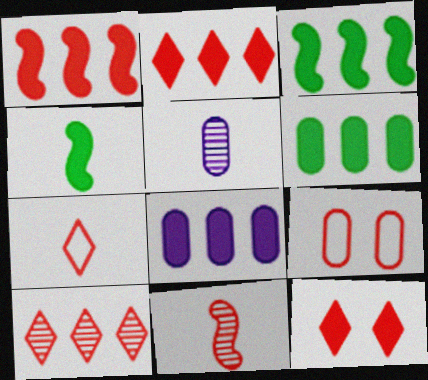[[2, 3, 8], 
[2, 9, 11], 
[4, 5, 7], 
[4, 8, 12], 
[5, 6, 9], 
[7, 10, 12]]